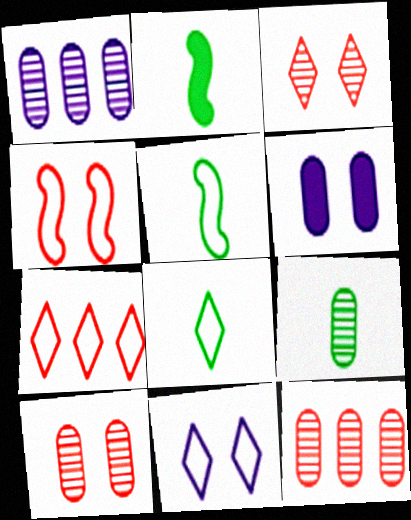[[1, 9, 10], 
[2, 8, 9], 
[2, 11, 12], 
[7, 8, 11]]